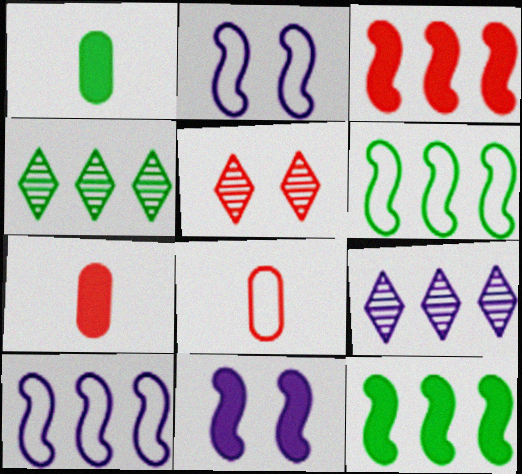[[1, 5, 10], 
[2, 4, 7], 
[3, 5, 8], 
[4, 8, 11]]